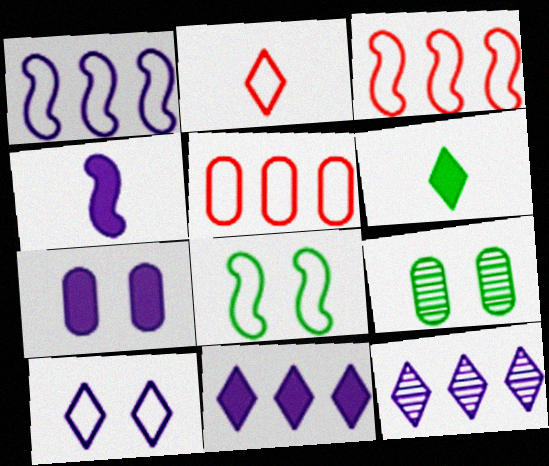[[4, 7, 11]]